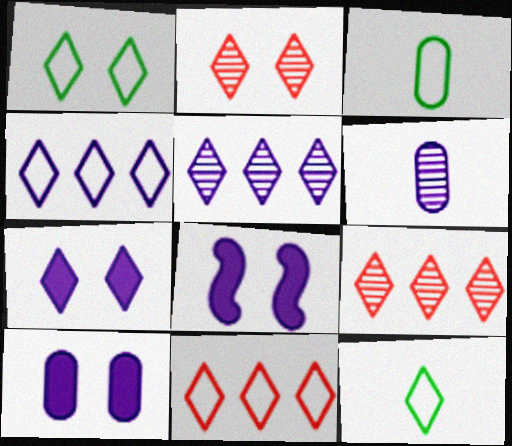[[1, 2, 7], 
[3, 8, 9], 
[4, 6, 8], 
[7, 8, 10], 
[7, 9, 12]]